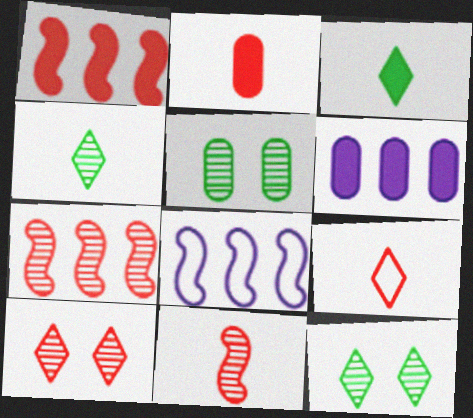[[2, 8, 12], 
[2, 9, 11]]